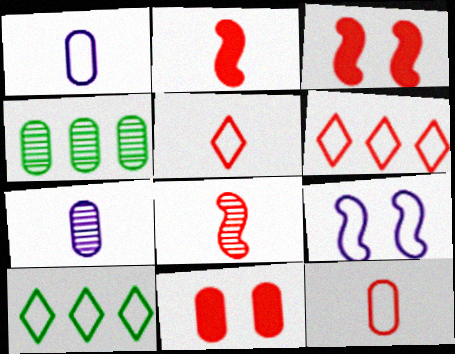[[1, 4, 11], 
[3, 7, 10], 
[6, 8, 11], 
[9, 10, 12]]